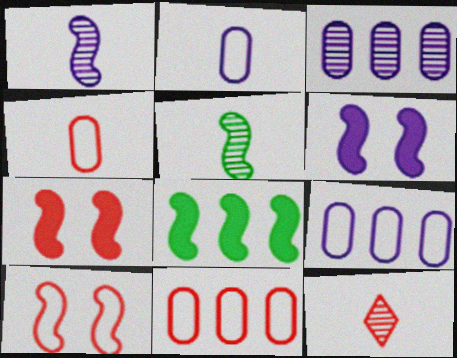[[1, 8, 10], 
[7, 11, 12]]